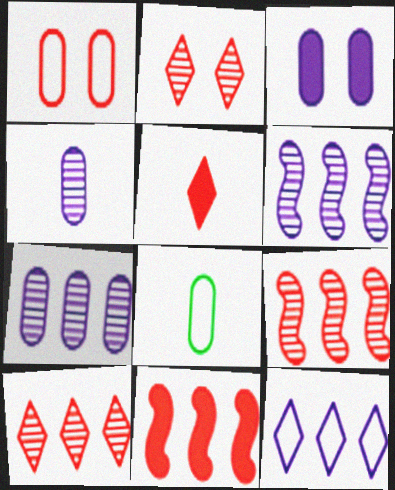[[1, 5, 9]]